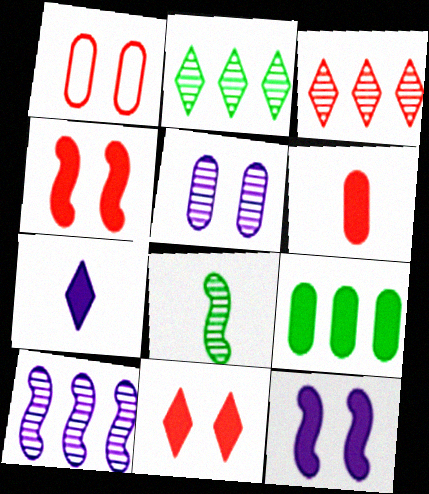[[3, 5, 8], 
[4, 7, 9]]